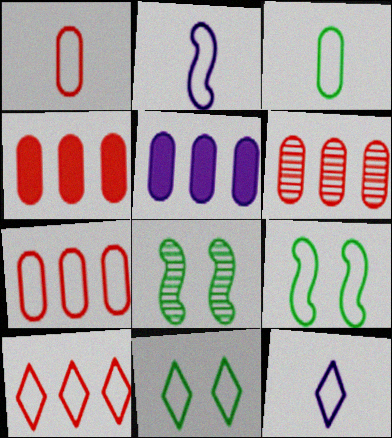[[2, 7, 11], 
[4, 6, 7], 
[4, 8, 12], 
[7, 9, 12], 
[10, 11, 12]]